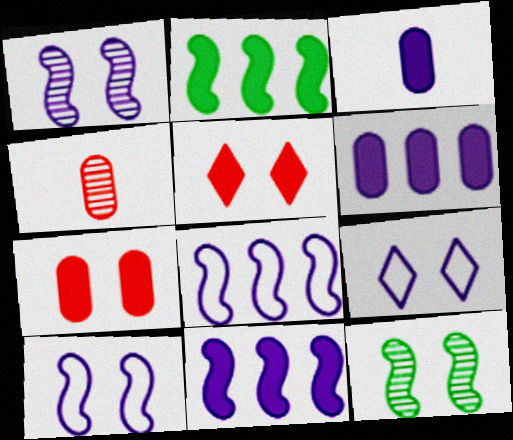[[2, 3, 5], 
[2, 4, 9], 
[7, 9, 12]]